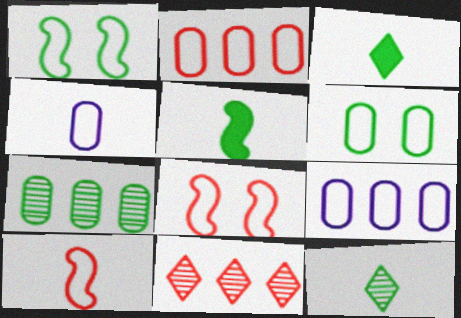[[1, 3, 7], 
[2, 4, 6]]